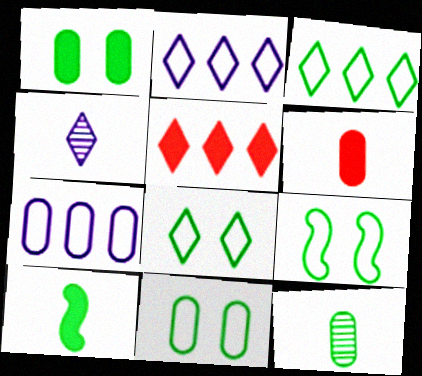[[4, 5, 8], 
[8, 9, 11]]